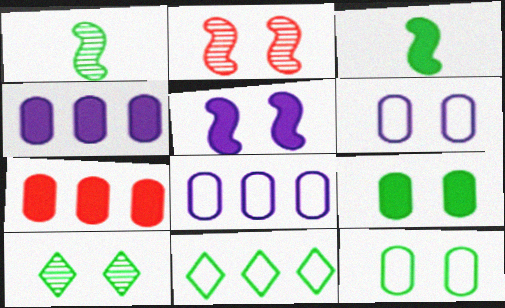[[1, 9, 11]]